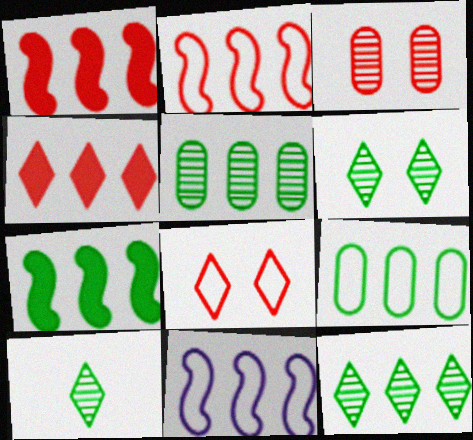[[4, 5, 11], 
[6, 10, 12], 
[7, 9, 12]]